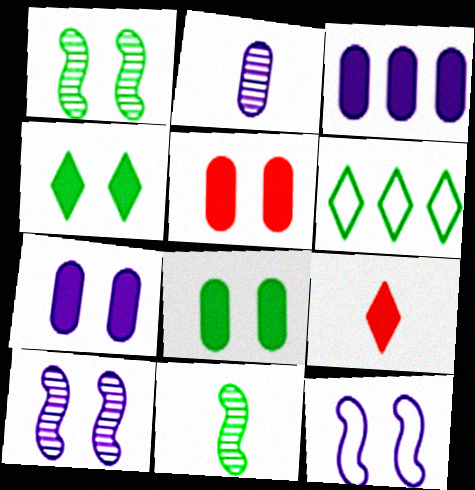[[5, 7, 8], 
[6, 8, 11]]